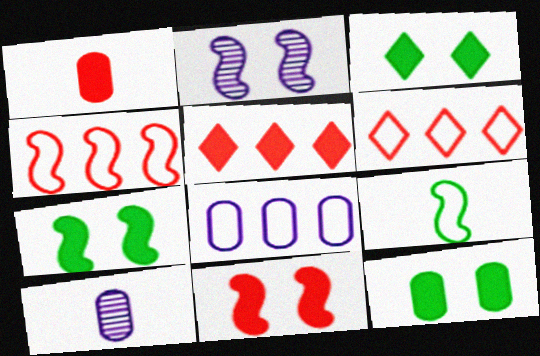[[1, 5, 11], 
[3, 4, 10], 
[3, 7, 12], 
[6, 7, 10]]